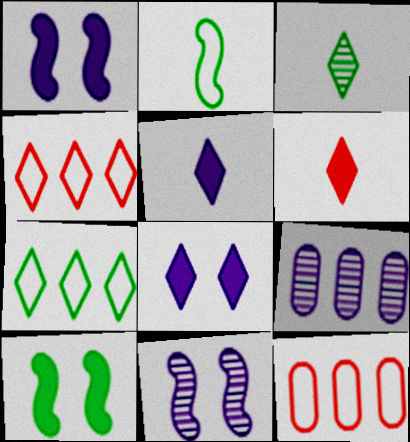[[1, 3, 12], 
[3, 4, 8]]